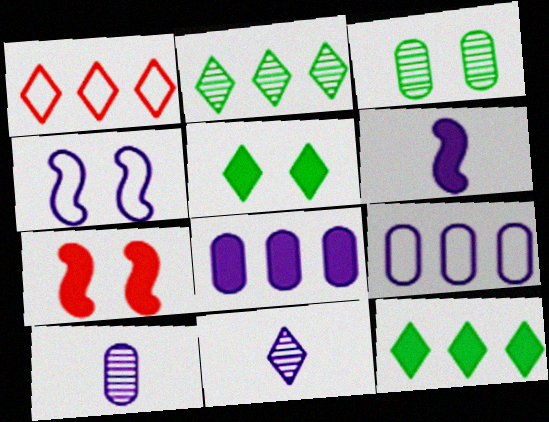[[1, 3, 6], 
[1, 5, 11], 
[4, 8, 11]]